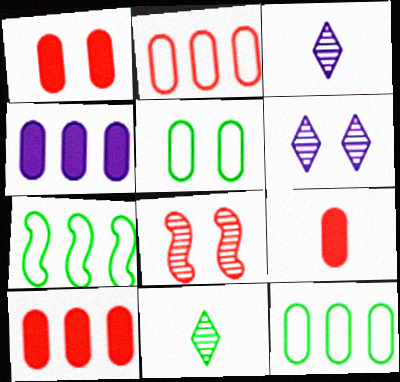[[1, 3, 7], 
[1, 9, 10], 
[6, 7, 9]]